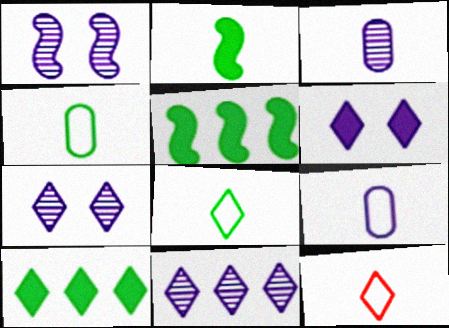[[1, 3, 11], 
[2, 3, 12], 
[7, 10, 12]]